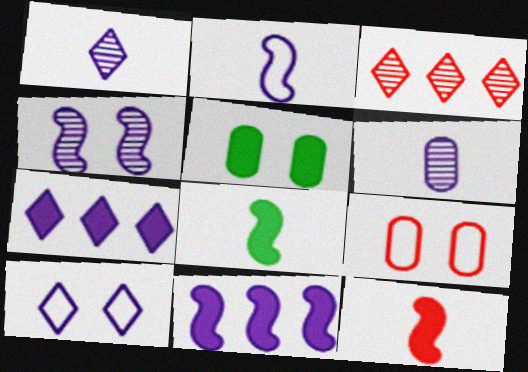[[1, 7, 10], 
[2, 3, 5], 
[2, 4, 11], 
[3, 9, 12], 
[5, 7, 12], 
[6, 10, 11]]